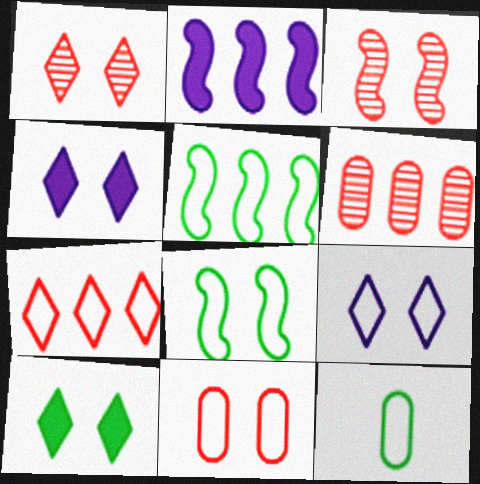[[1, 2, 12], 
[1, 9, 10], 
[8, 9, 11]]